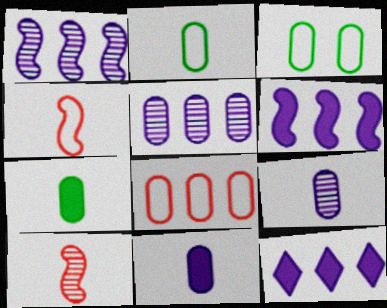[[3, 10, 12]]